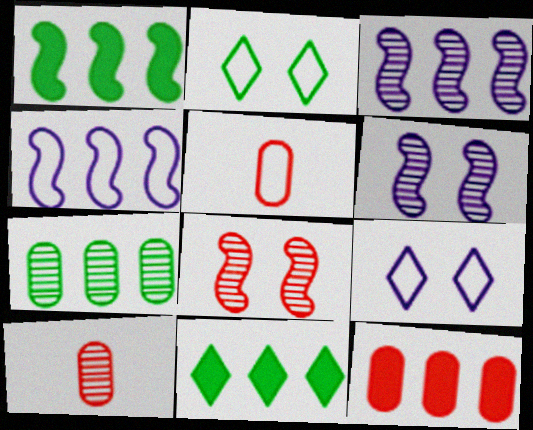[[1, 9, 10], 
[2, 4, 5], 
[5, 6, 11]]